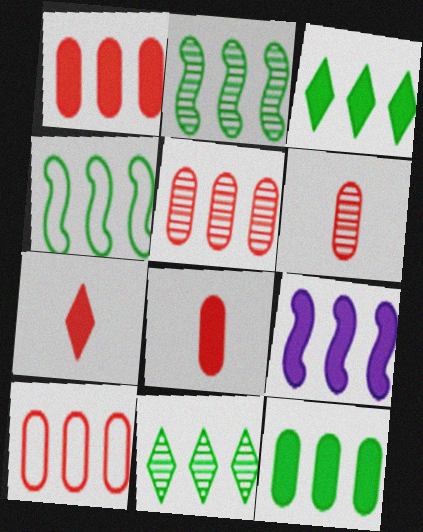[[1, 3, 9], 
[1, 5, 10], 
[4, 11, 12], 
[9, 10, 11]]